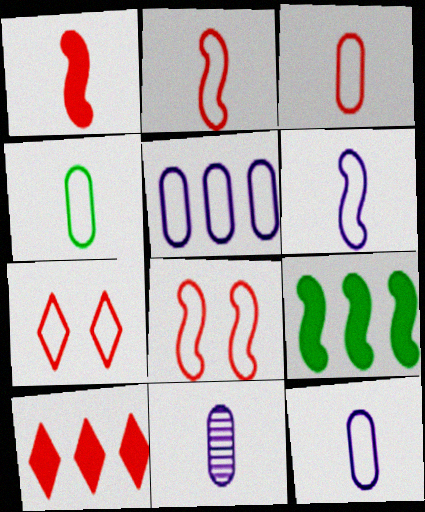[[3, 4, 12], 
[7, 9, 11]]